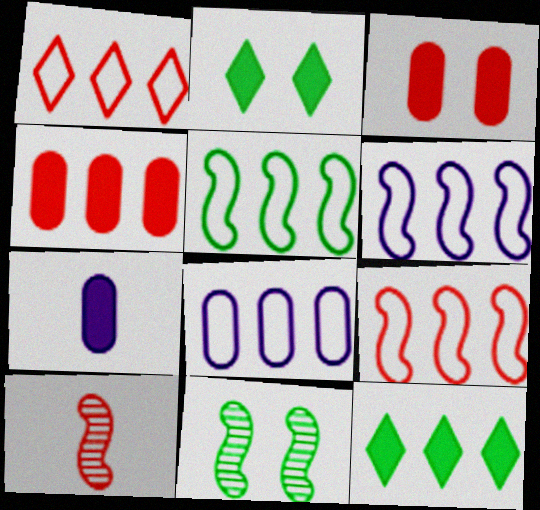[[1, 3, 10], 
[1, 5, 8], 
[1, 7, 11], 
[2, 8, 10], 
[5, 6, 9]]